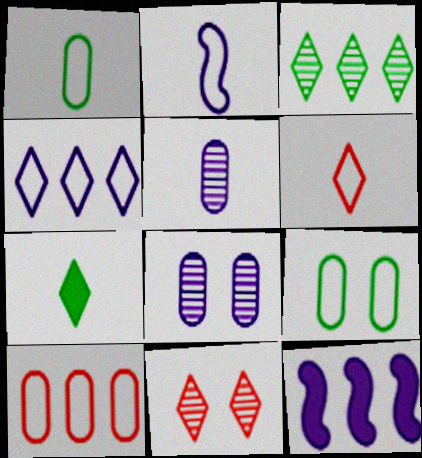[[1, 2, 6], 
[1, 11, 12], 
[3, 10, 12], 
[4, 7, 11]]